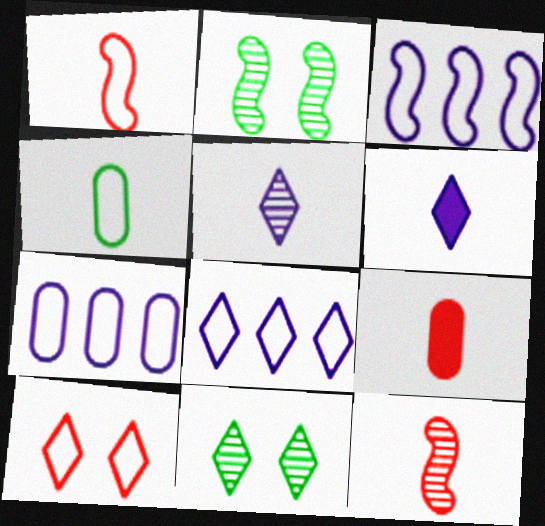[[2, 8, 9], 
[3, 4, 10], 
[3, 7, 8], 
[3, 9, 11], 
[4, 6, 12]]